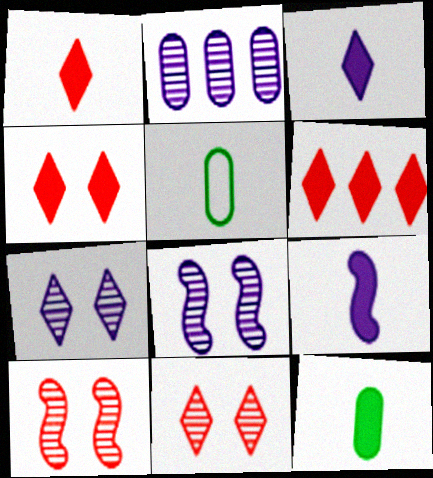[[1, 4, 6], 
[1, 9, 12], 
[5, 6, 8]]